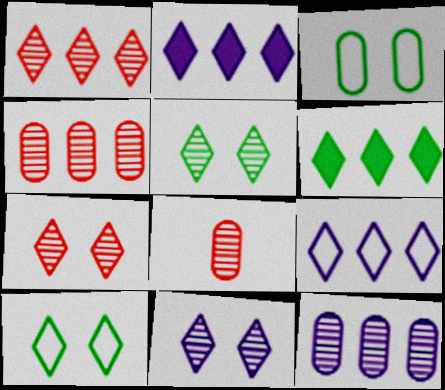[[1, 6, 9], 
[5, 7, 11]]